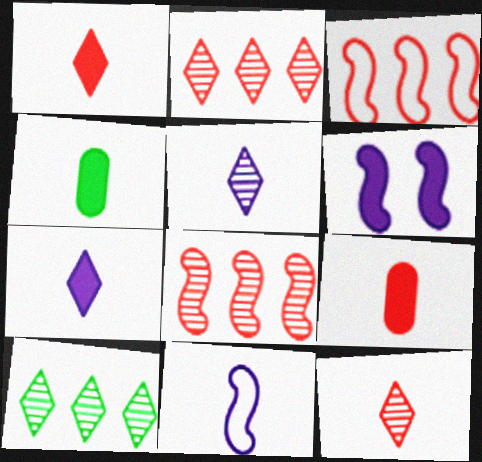[[4, 11, 12]]